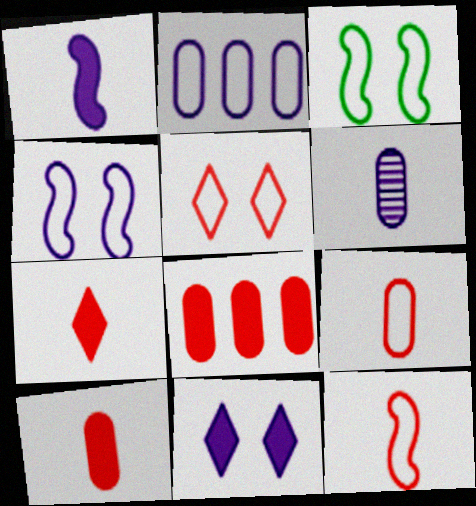[]